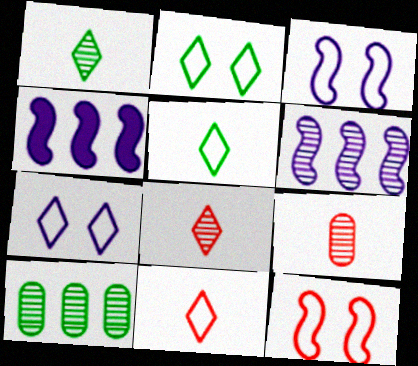[[2, 4, 9]]